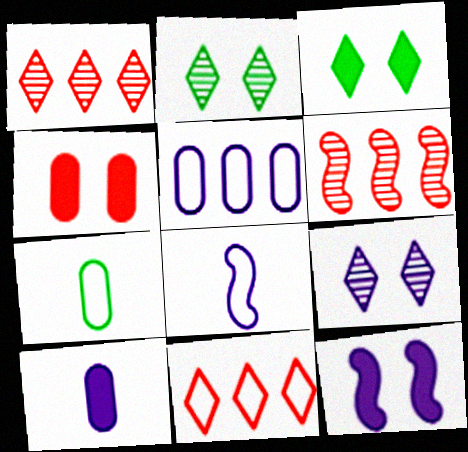[[1, 7, 12], 
[3, 4, 12]]